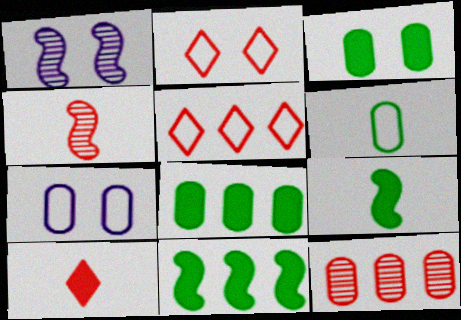[[1, 2, 3]]